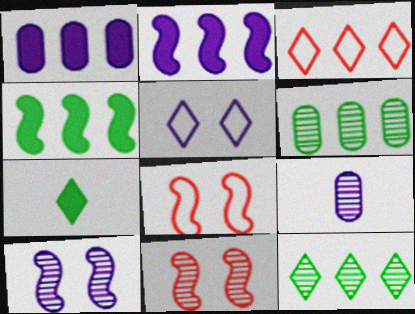[[2, 3, 6], 
[2, 5, 9], 
[9, 11, 12]]